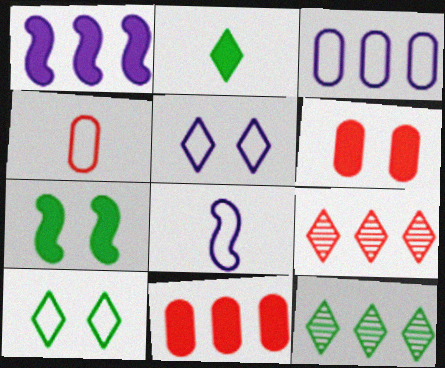[[1, 2, 6], 
[2, 5, 9], 
[2, 10, 12], 
[3, 5, 8], 
[6, 8, 12]]